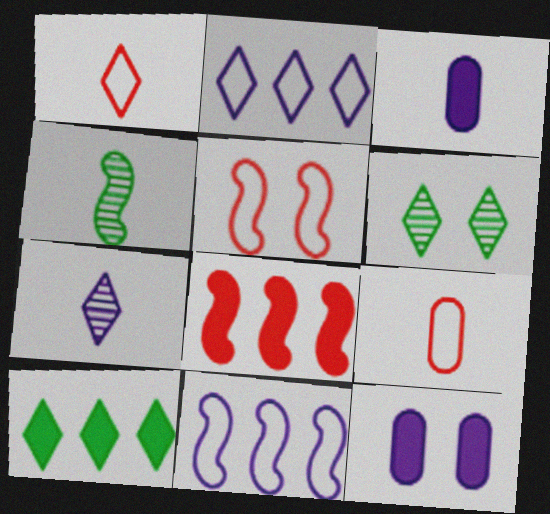[[1, 3, 4], 
[5, 6, 12], 
[7, 11, 12]]